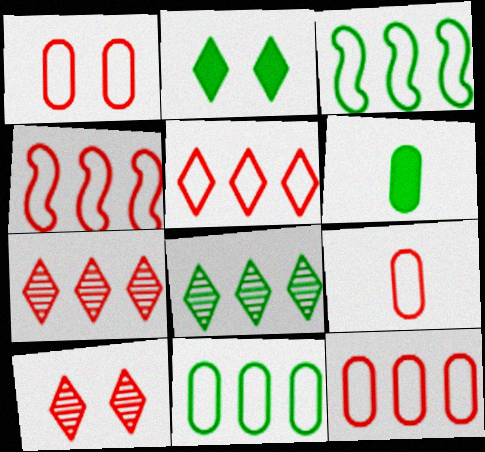[[1, 9, 12], 
[4, 5, 12]]